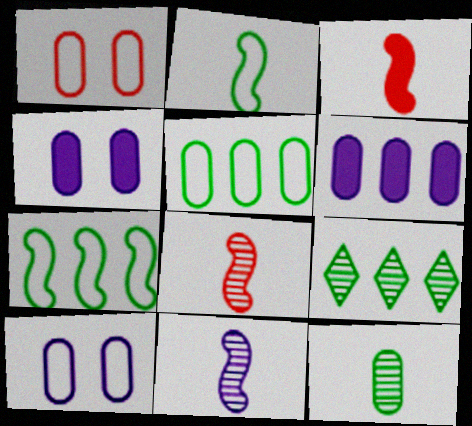[[1, 6, 12], 
[2, 3, 11], 
[3, 9, 10]]